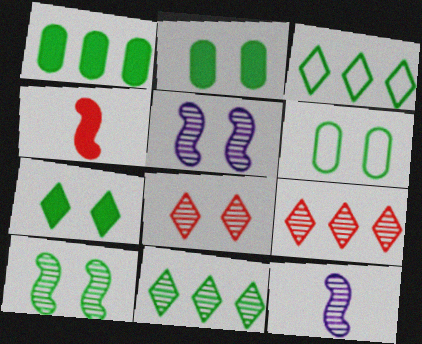[[6, 7, 10]]